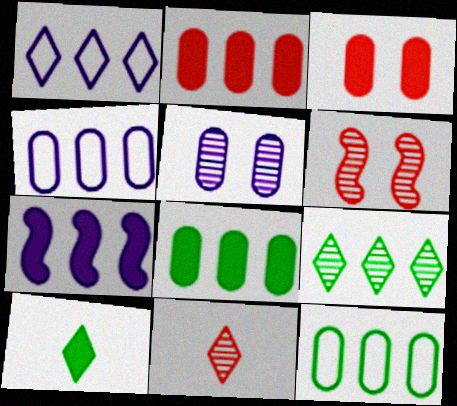[[3, 7, 10], 
[4, 6, 10]]